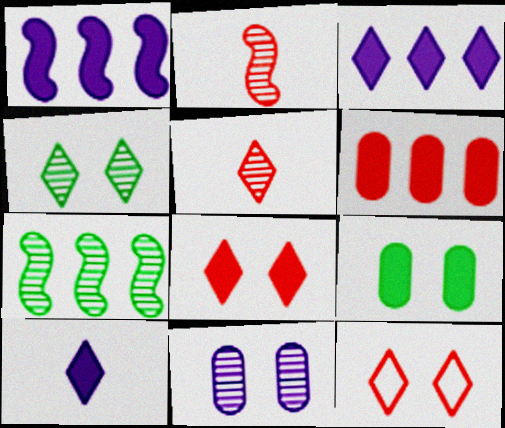[[2, 6, 12], 
[5, 7, 11]]